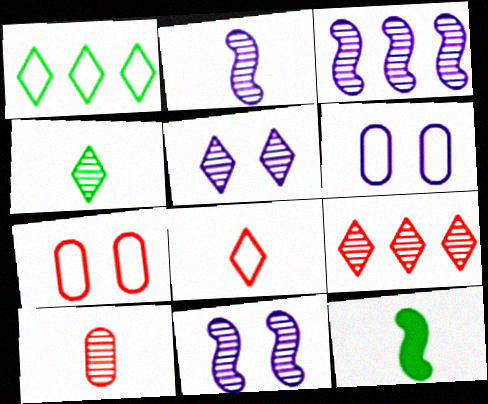[[2, 3, 11], 
[2, 4, 10], 
[4, 5, 9], 
[6, 9, 12]]